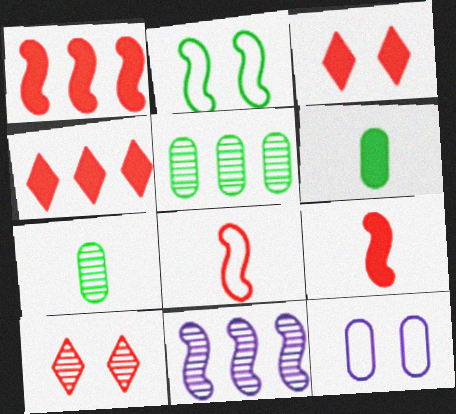[[2, 9, 11], 
[7, 10, 11]]